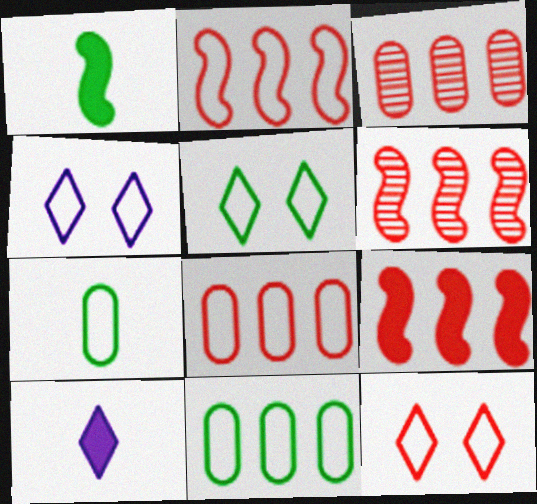[[1, 3, 4], 
[2, 4, 7], 
[2, 6, 9], 
[4, 5, 12]]